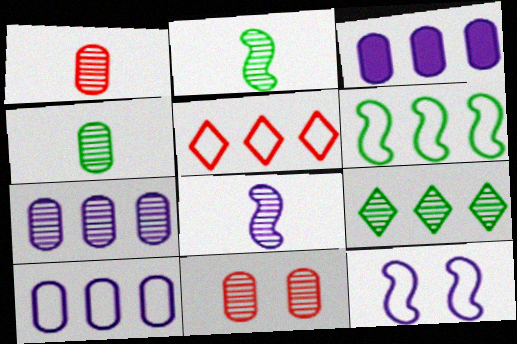[[3, 7, 10], 
[4, 7, 11], 
[5, 6, 10], 
[8, 9, 11]]